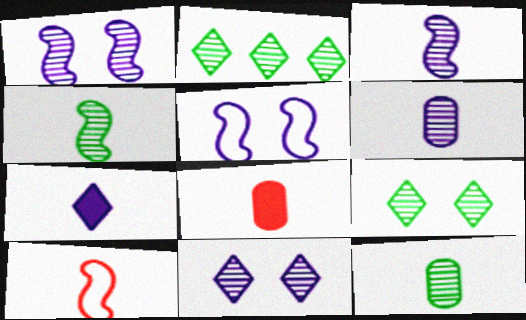[[2, 5, 8], 
[7, 10, 12]]